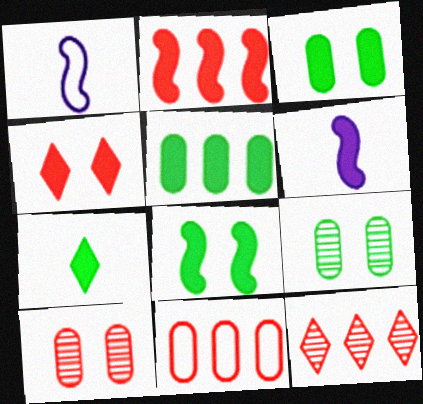[[1, 3, 12], 
[2, 6, 8], 
[2, 11, 12], 
[4, 5, 6], 
[5, 7, 8]]